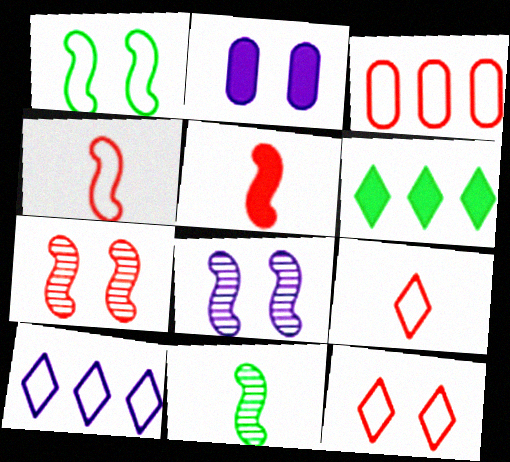[[2, 5, 6], 
[3, 4, 12]]